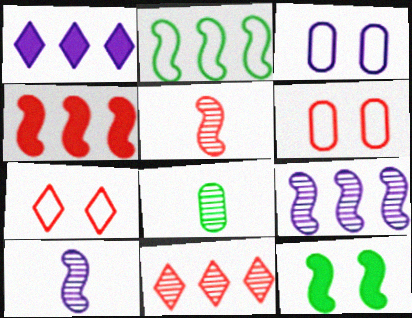[[1, 3, 10], 
[2, 4, 9]]